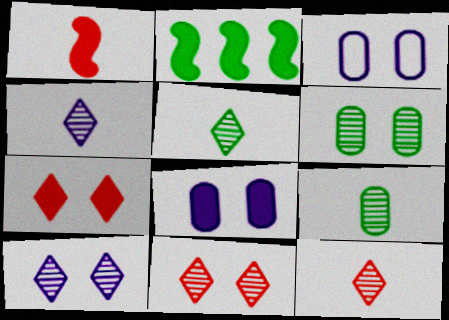[[2, 3, 12], 
[4, 5, 12]]